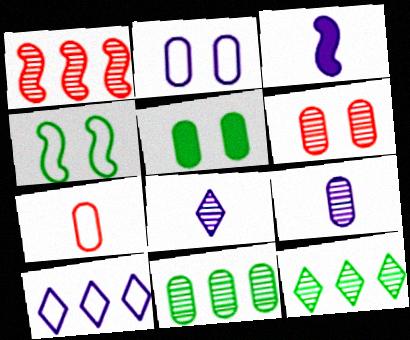[[1, 3, 4], 
[2, 5, 6], 
[4, 7, 10], 
[6, 9, 11]]